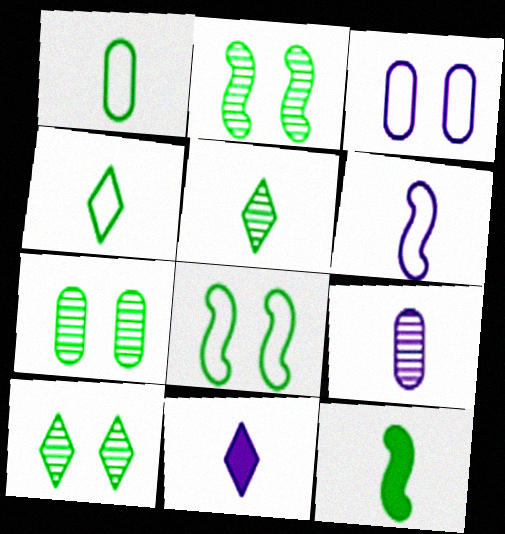[[1, 5, 12], 
[2, 7, 10], 
[6, 9, 11]]